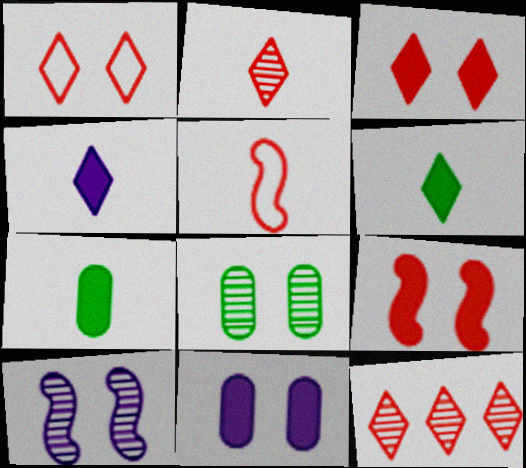[]